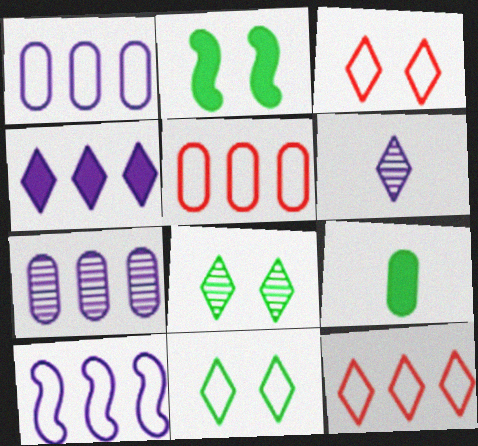[[2, 5, 6], 
[4, 7, 10]]